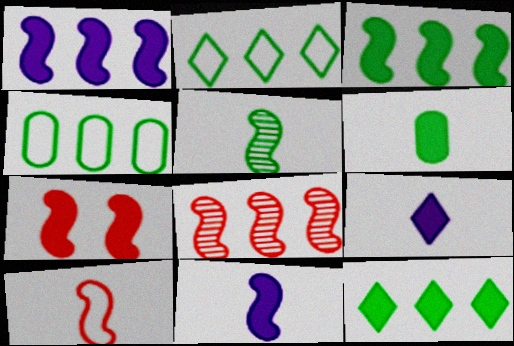[[3, 7, 11], 
[5, 10, 11], 
[7, 8, 10]]